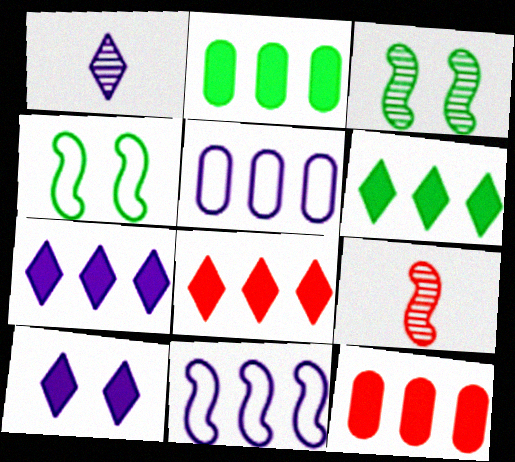[[1, 4, 12], 
[6, 7, 8]]